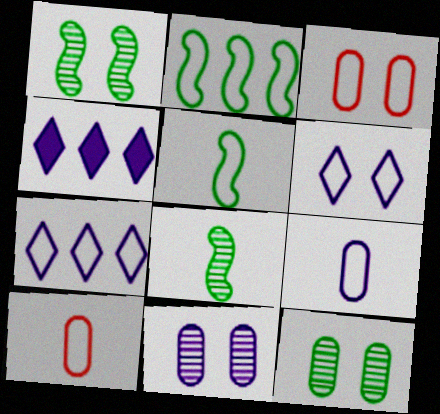[[1, 4, 10], 
[2, 6, 10], 
[3, 4, 8], 
[3, 5, 7]]